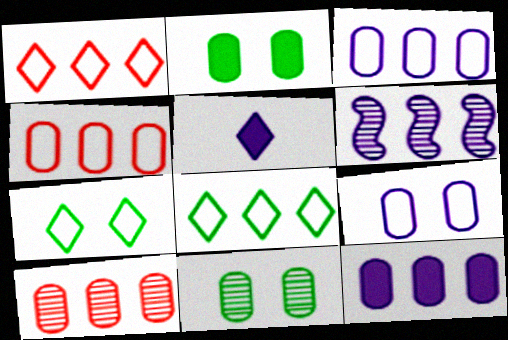[[5, 6, 9]]